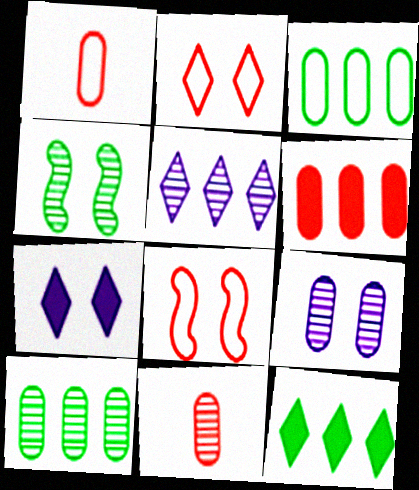[[4, 5, 11], 
[9, 10, 11]]